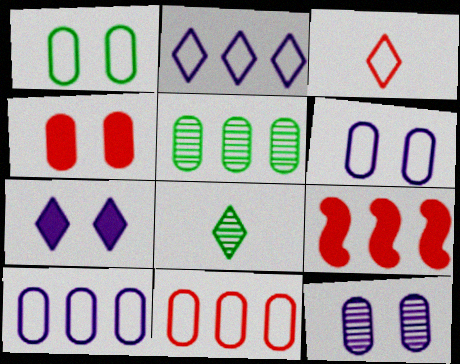[[1, 4, 12], 
[2, 5, 9], 
[6, 8, 9]]